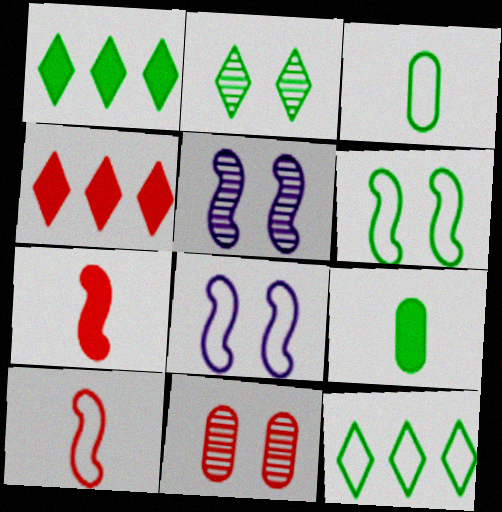[[2, 5, 11], 
[3, 4, 5], 
[3, 6, 12], 
[4, 10, 11]]